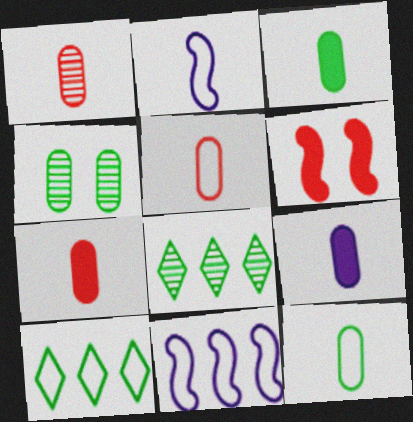[[1, 5, 7], 
[1, 9, 12], 
[3, 7, 9]]